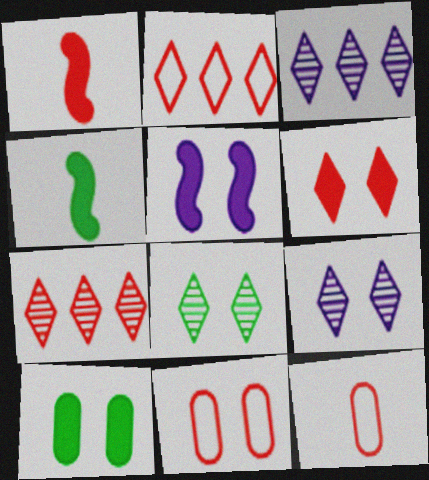[[1, 7, 11], 
[3, 4, 11], 
[5, 6, 10], 
[5, 8, 11]]